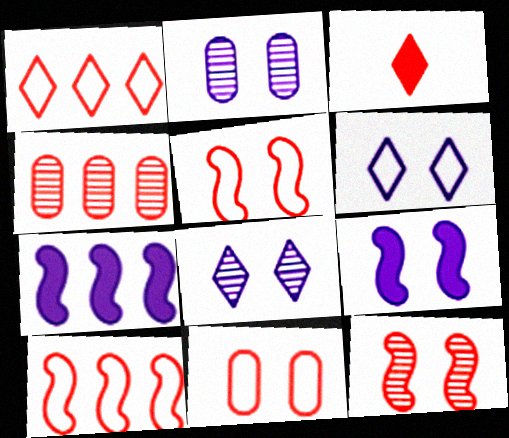[[2, 6, 9], 
[3, 4, 5]]